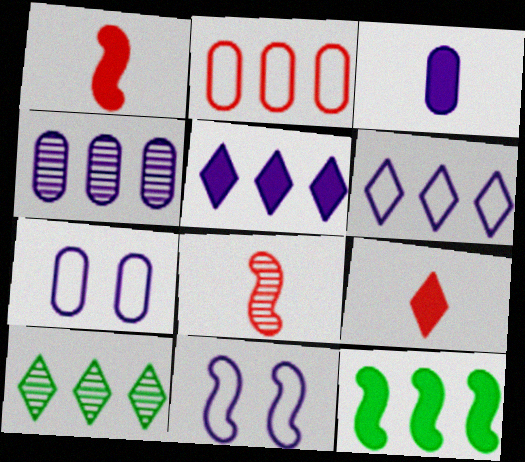[[1, 7, 10], 
[3, 4, 7], 
[8, 11, 12]]